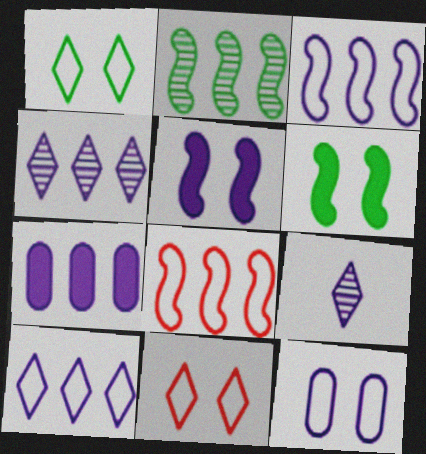[[3, 4, 7]]